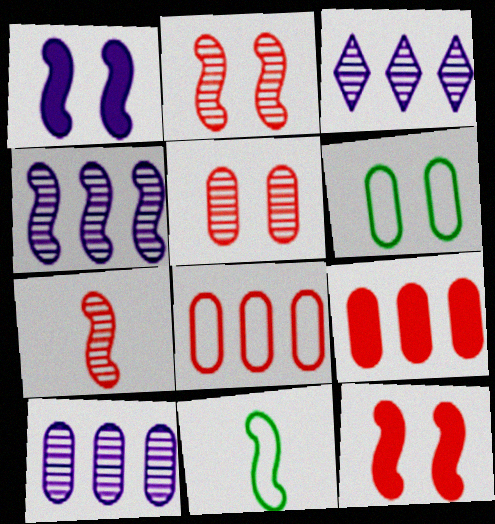[[3, 4, 10], 
[4, 11, 12]]